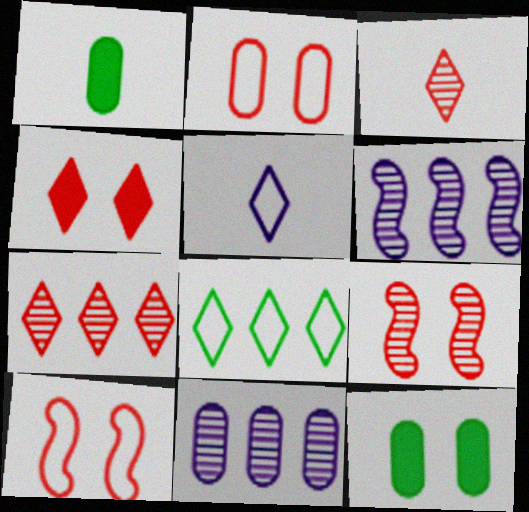[[1, 2, 11], 
[2, 4, 9]]